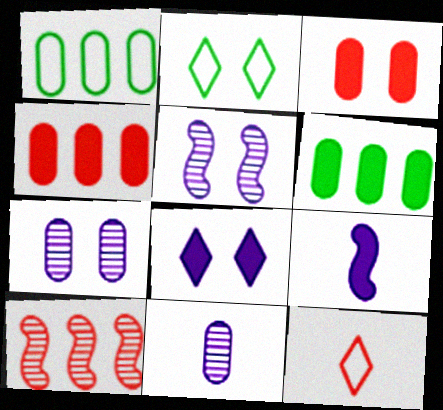[[1, 3, 11], 
[2, 3, 5], 
[3, 10, 12], 
[5, 6, 12]]